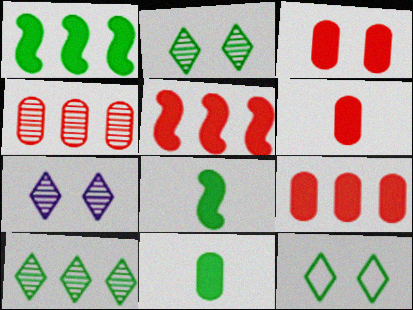[[3, 6, 9]]